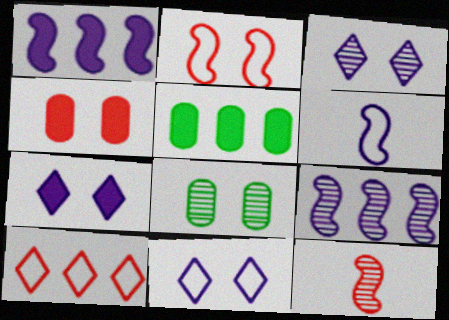[[2, 7, 8], 
[3, 7, 11], 
[4, 10, 12], 
[5, 9, 10], 
[5, 11, 12]]